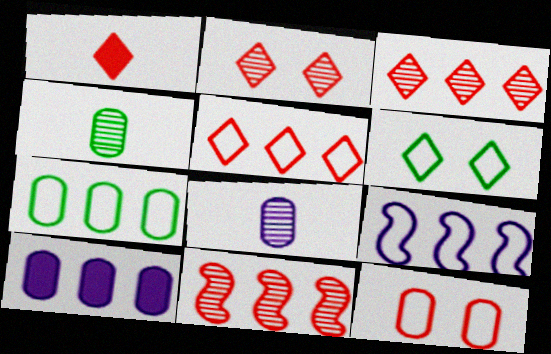[[1, 2, 5], 
[1, 11, 12], 
[4, 10, 12], 
[5, 7, 9]]